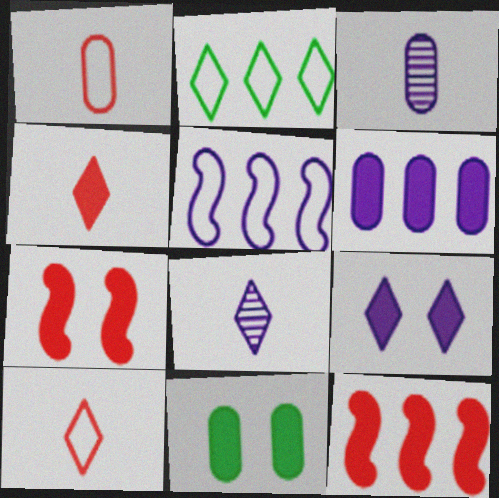[[2, 3, 7], 
[3, 5, 9], 
[7, 9, 11]]